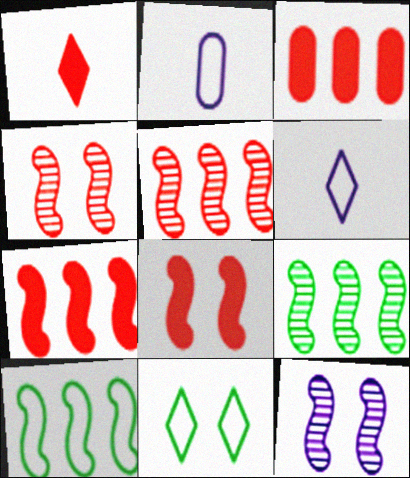[[1, 3, 8]]